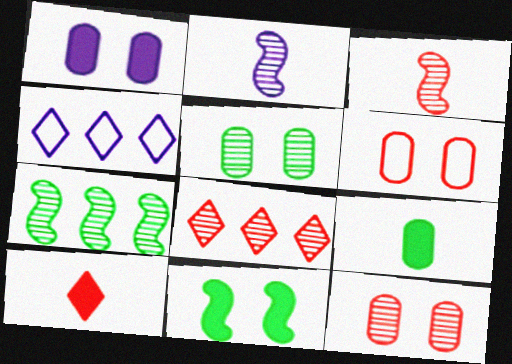[[1, 2, 4], 
[1, 5, 6], 
[2, 5, 8], 
[3, 8, 12]]